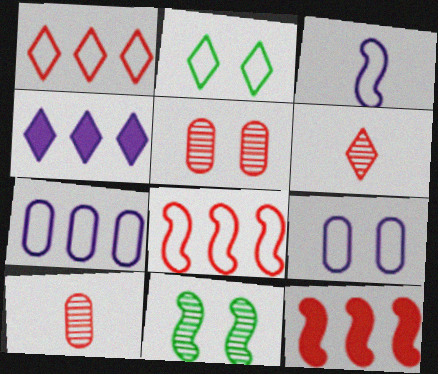[[2, 4, 6], 
[3, 11, 12]]